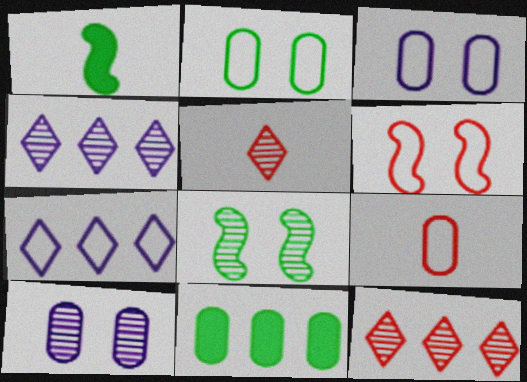[[1, 3, 12], 
[9, 10, 11]]